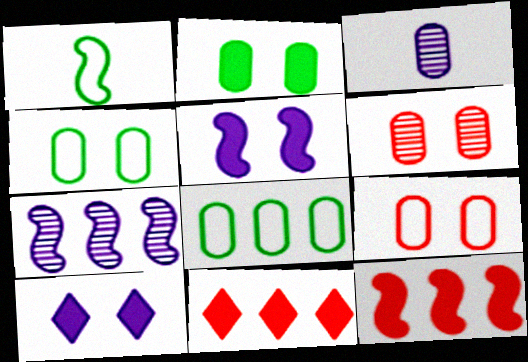[[7, 8, 11]]